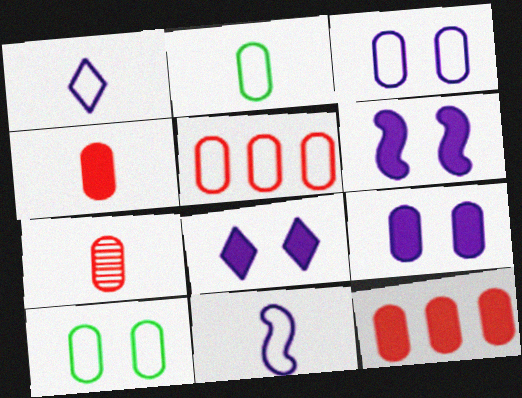[[2, 3, 5], 
[6, 8, 9]]